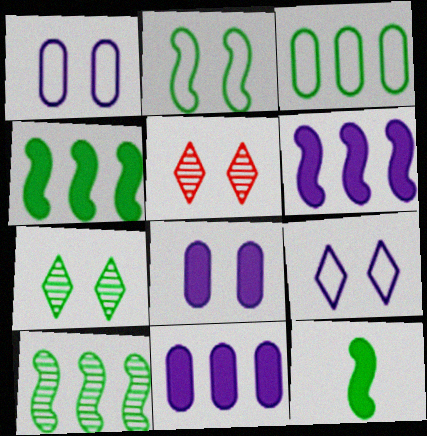[[2, 5, 8], 
[2, 10, 12], 
[3, 7, 12]]